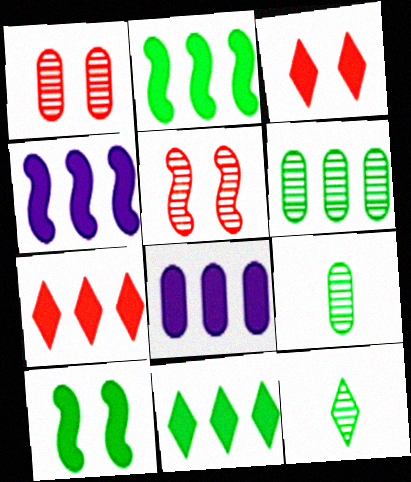[[2, 7, 8]]